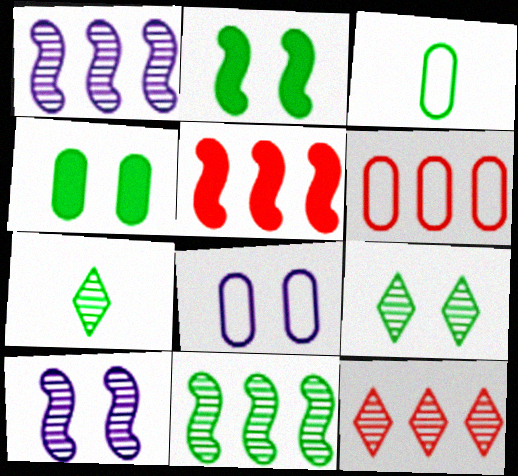[[3, 6, 8], 
[5, 6, 12], 
[5, 7, 8]]